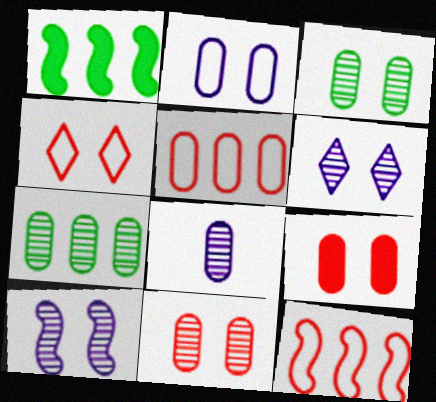[[1, 4, 8], 
[2, 3, 9], 
[7, 8, 11]]